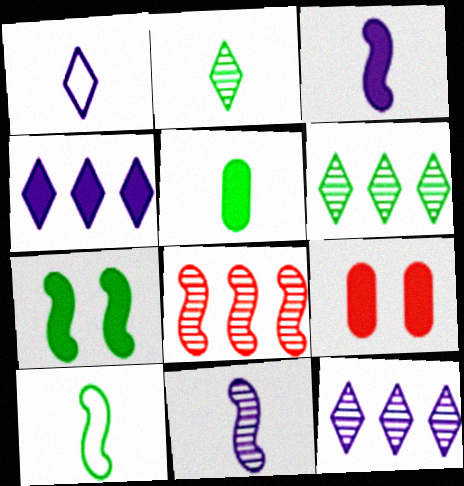[[2, 5, 10], 
[9, 10, 12]]